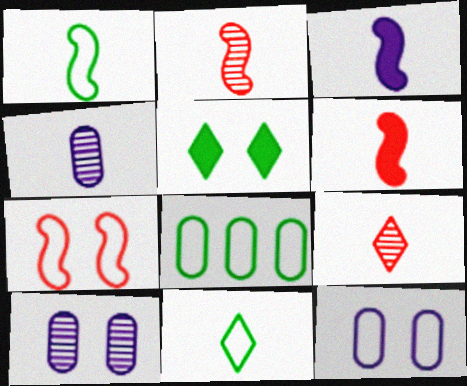[[1, 2, 3], 
[4, 6, 11], 
[5, 7, 10]]